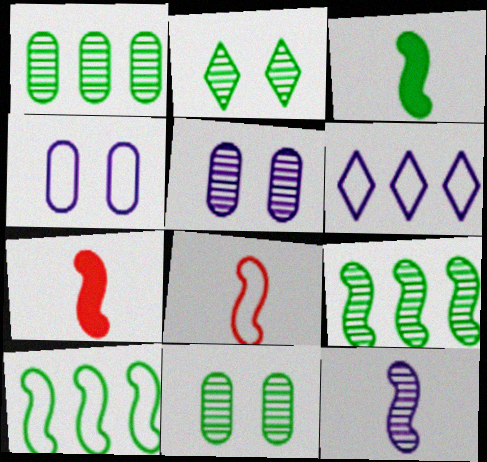[[3, 8, 12], 
[6, 7, 11]]